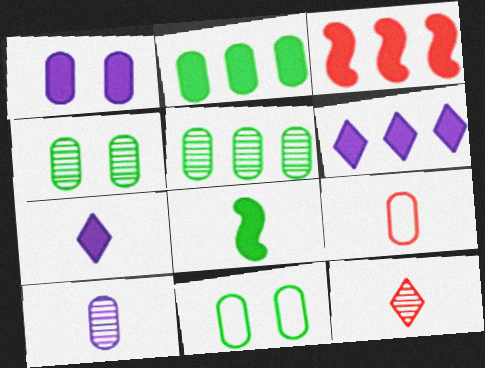[[1, 5, 9], 
[2, 3, 6]]